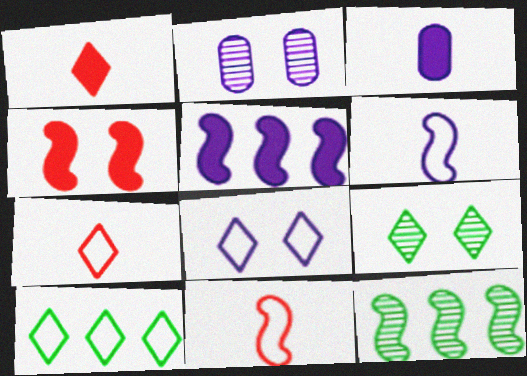[[4, 6, 12], 
[7, 8, 10]]